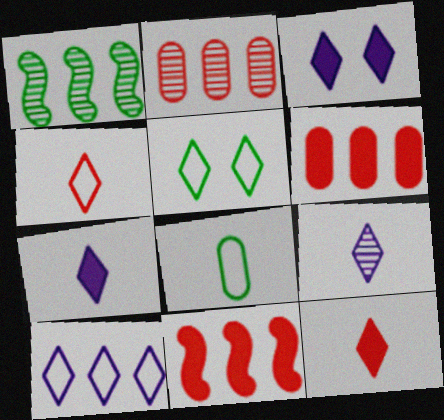[[1, 6, 10], 
[3, 9, 10], 
[4, 5, 10]]